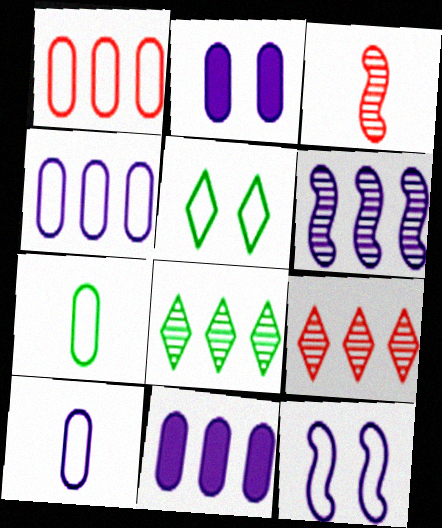[[3, 5, 11]]